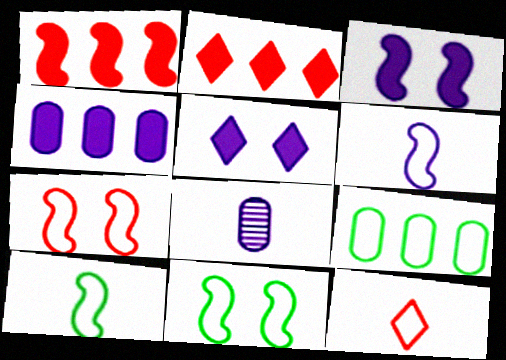[[2, 8, 11]]